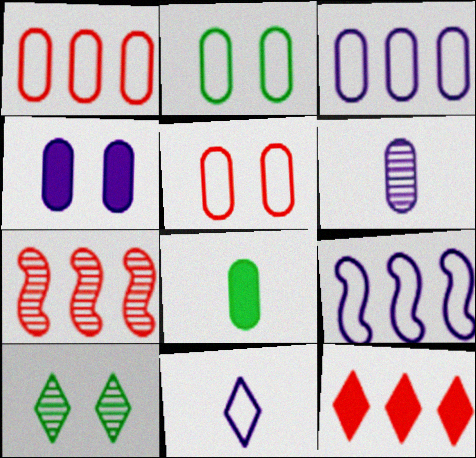[[1, 7, 12], 
[3, 4, 6], 
[6, 7, 10], 
[10, 11, 12]]